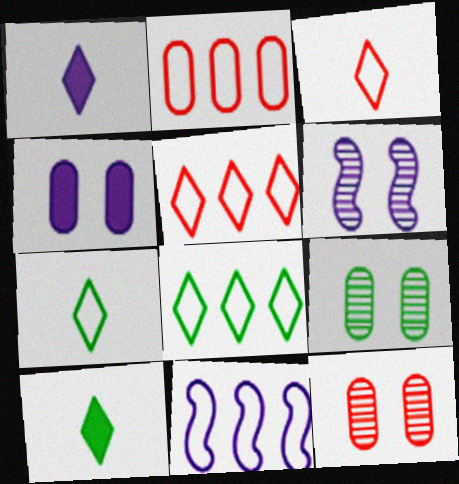[[2, 6, 10], 
[2, 8, 11], 
[10, 11, 12]]